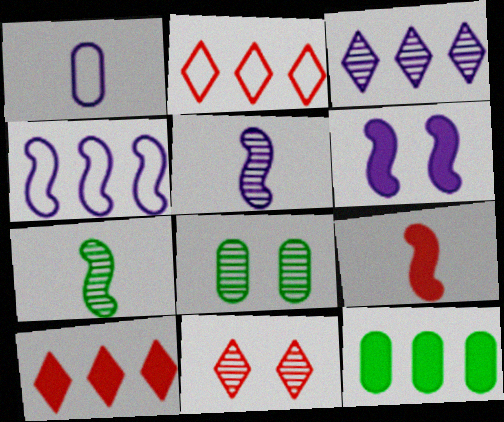[[1, 3, 6], 
[4, 5, 6]]